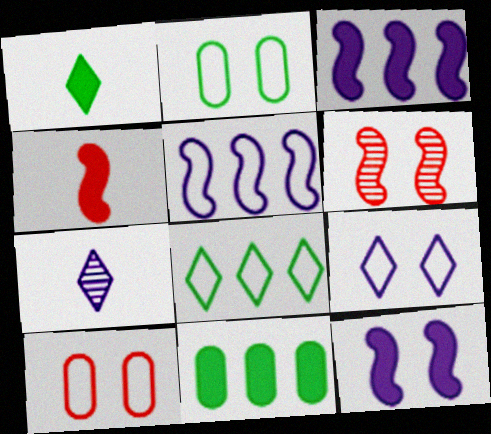[]